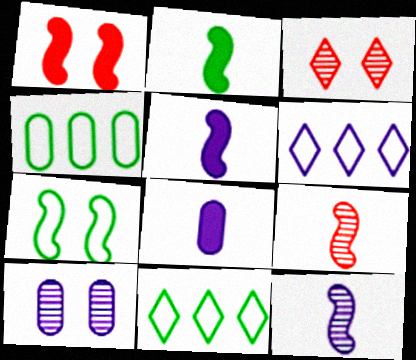[[3, 4, 5], 
[5, 6, 10]]